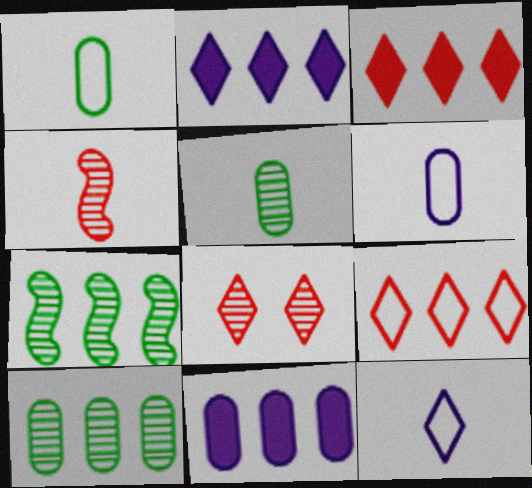[[7, 9, 11]]